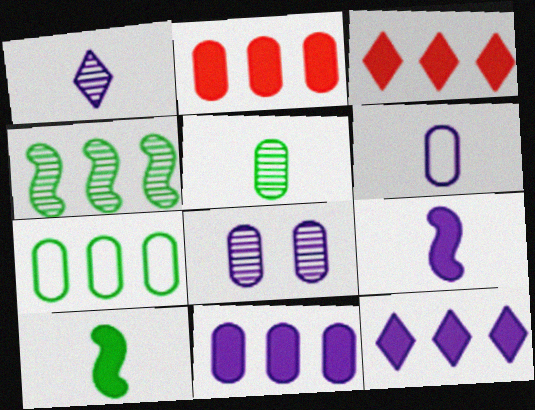[[1, 6, 9], 
[6, 8, 11]]